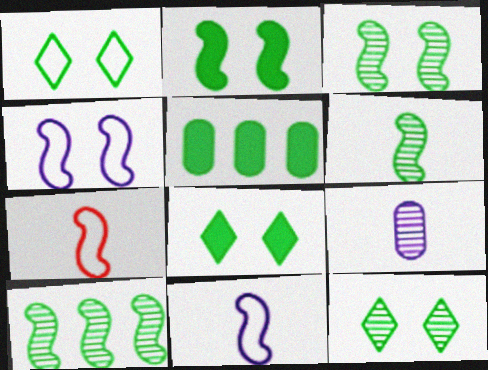[[1, 5, 6], 
[1, 8, 12], 
[3, 6, 10]]